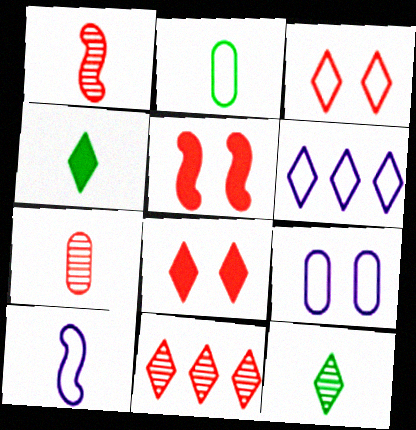[[4, 7, 10], 
[6, 8, 12], 
[6, 9, 10]]